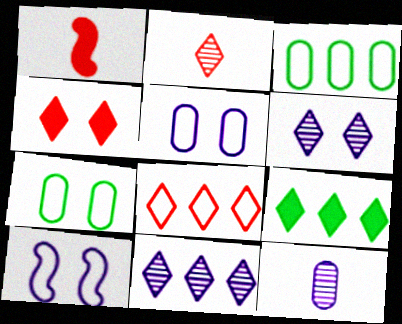[[1, 3, 6], 
[1, 7, 11], 
[2, 4, 8], 
[8, 9, 11]]